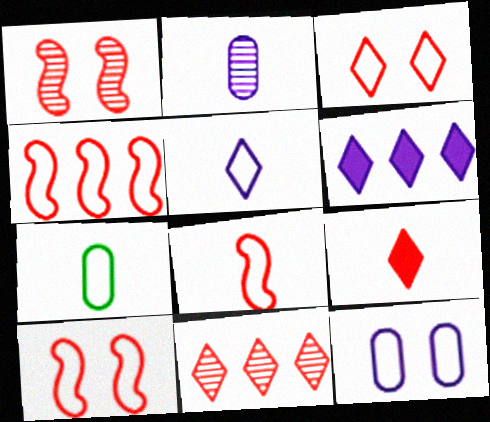[[1, 6, 7], 
[3, 9, 11], 
[4, 8, 10], 
[5, 7, 8]]